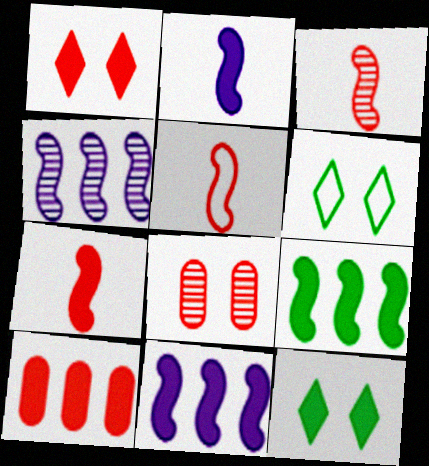[[1, 7, 10], 
[2, 10, 12], 
[3, 5, 7]]